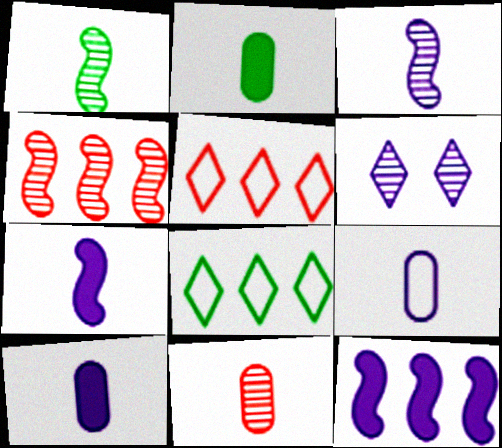[[2, 9, 11], 
[6, 9, 12]]